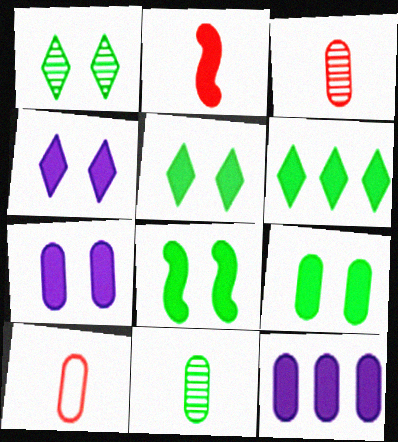[[2, 5, 12], 
[2, 6, 7], 
[5, 8, 9]]